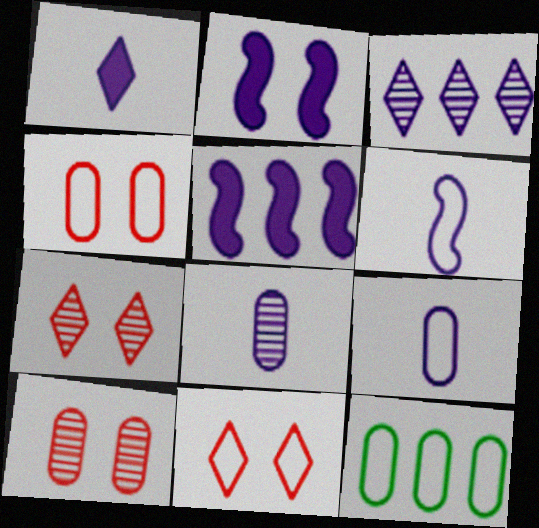[[1, 6, 8], 
[2, 3, 9], 
[4, 9, 12], 
[6, 11, 12]]